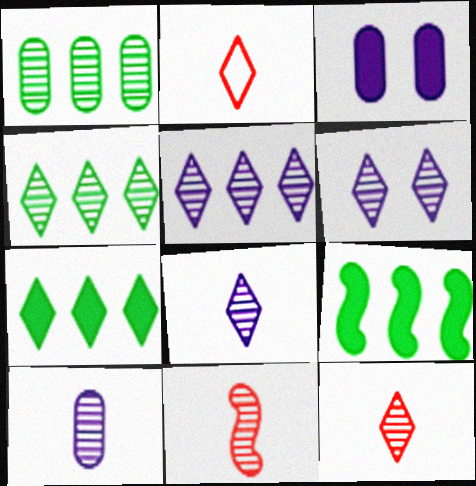[[1, 6, 11], 
[2, 6, 7], 
[4, 6, 12], 
[5, 6, 8]]